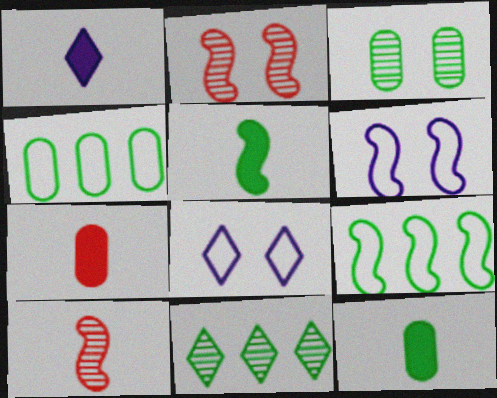[[1, 2, 4], 
[1, 5, 7], 
[3, 4, 12], 
[6, 7, 11]]